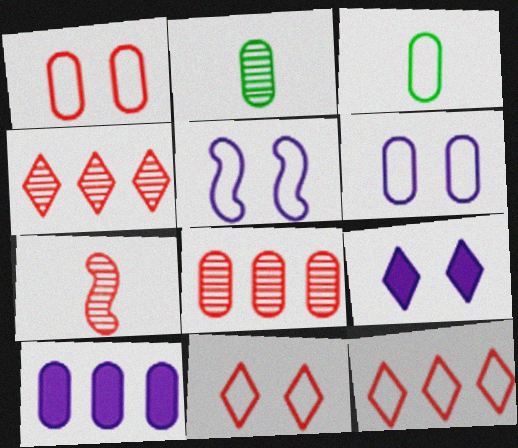[[1, 2, 10], 
[3, 5, 12]]